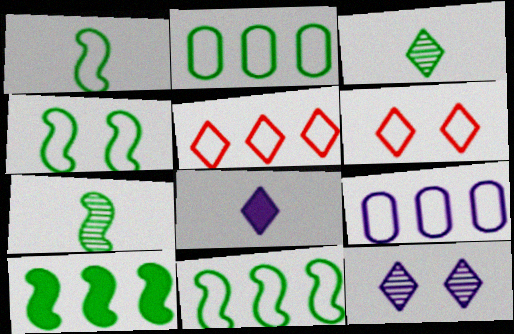[[1, 4, 11], 
[1, 6, 9], 
[4, 7, 10], 
[5, 9, 11]]